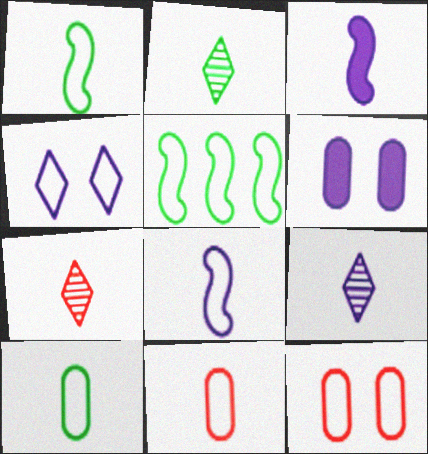[[2, 3, 11], 
[2, 7, 9], 
[3, 7, 10], 
[4, 5, 11], 
[5, 6, 7]]